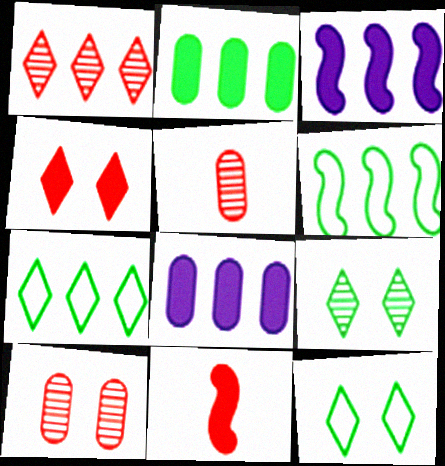[[1, 6, 8], 
[3, 5, 12]]